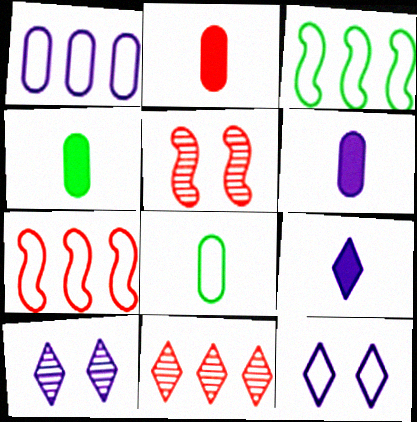[[2, 3, 10], 
[2, 4, 6], 
[4, 7, 10], 
[7, 8, 12]]